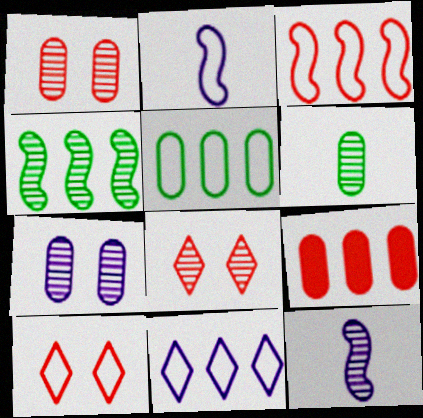[[2, 5, 10], 
[3, 5, 11], 
[4, 9, 11]]